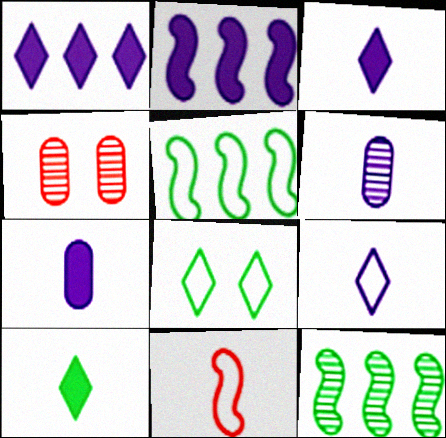[[3, 4, 5], 
[6, 10, 11]]